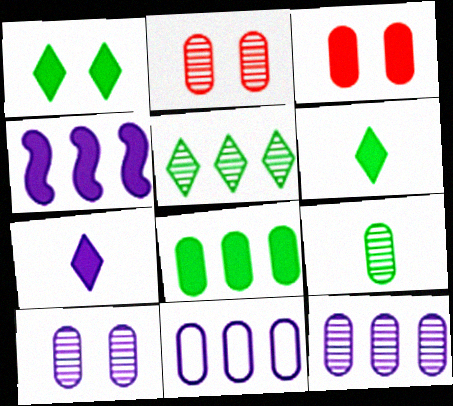[[2, 9, 12], 
[3, 4, 6], 
[3, 9, 11]]